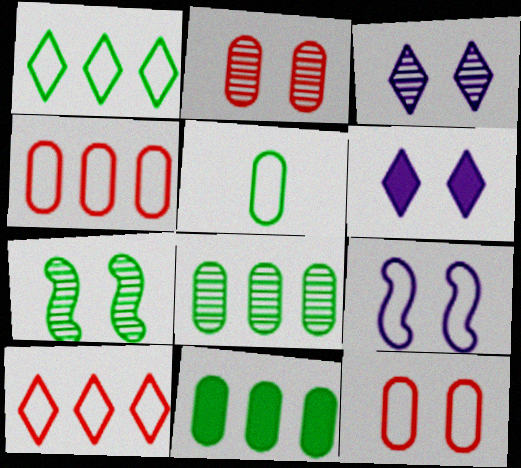[[2, 3, 7], 
[5, 9, 10], 
[6, 7, 12]]